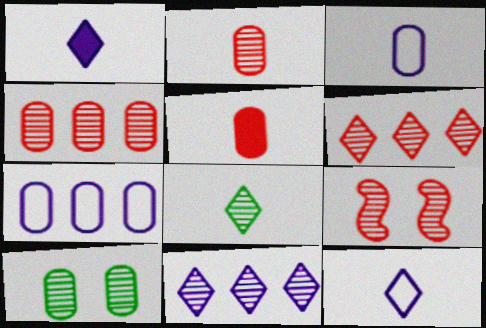[[2, 6, 9], 
[5, 7, 10]]